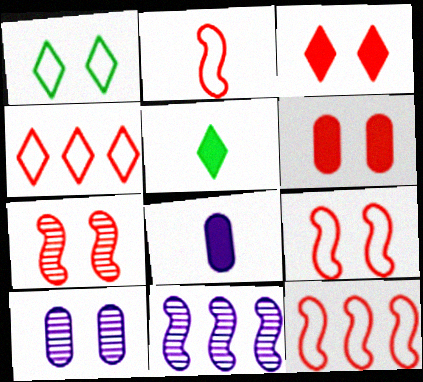[[2, 9, 12], 
[5, 10, 12]]